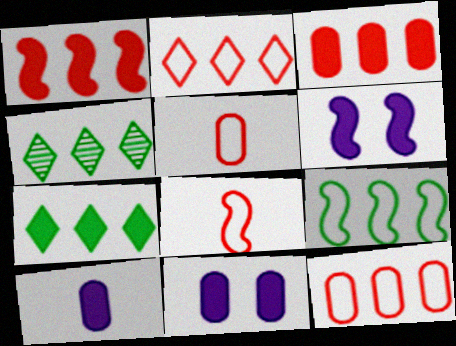[[4, 5, 6], 
[4, 8, 11]]